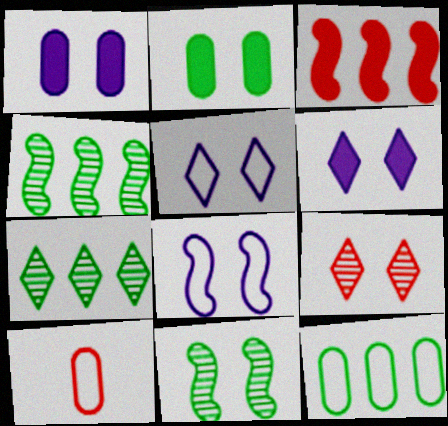[[2, 8, 9], 
[3, 9, 10], 
[4, 6, 10]]